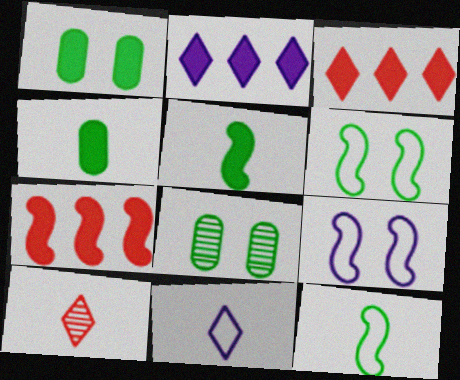[[7, 8, 11]]